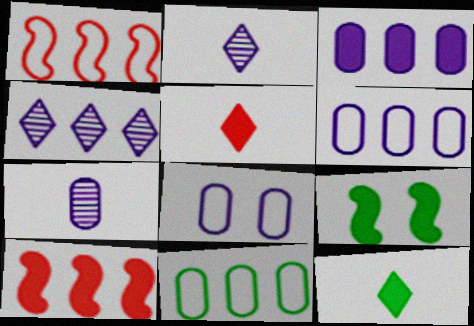[[3, 5, 9], 
[3, 7, 8], 
[4, 10, 11]]